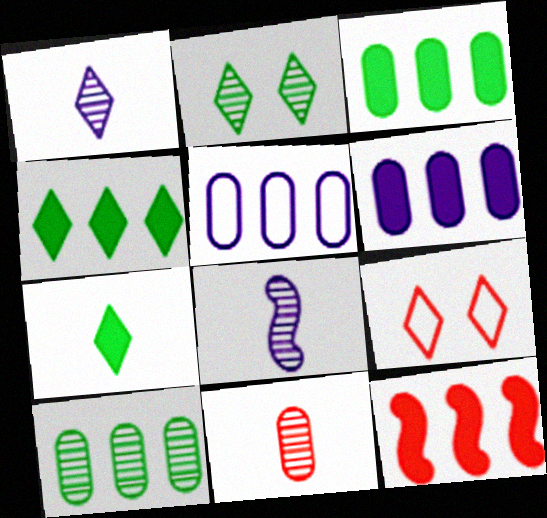[[1, 4, 9], 
[3, 8, 9], 
[4, 6, 12], 
[9, 11, 12]]